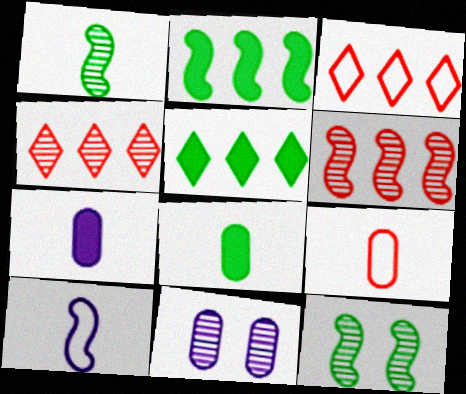[[1, 4, 11], 
[3, 7, 12]]